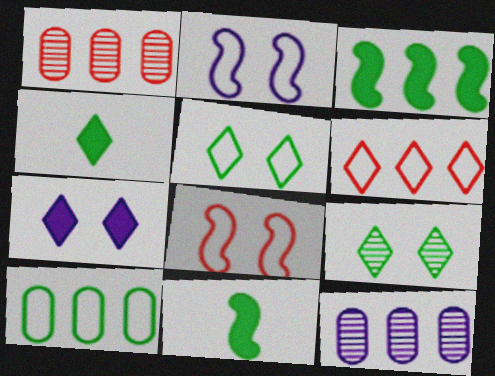[[1, 2, 4], 
[3, 6, 12], 
[4, 8, 12], 
[9, 10, 11]]